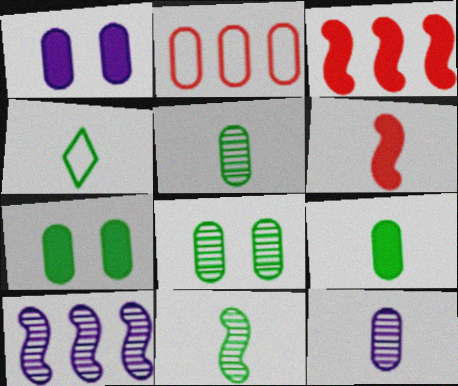[[1, 2, 5], 
[2, 7, 12], 
[4, 6, 12], 
[4, 9, 11]]